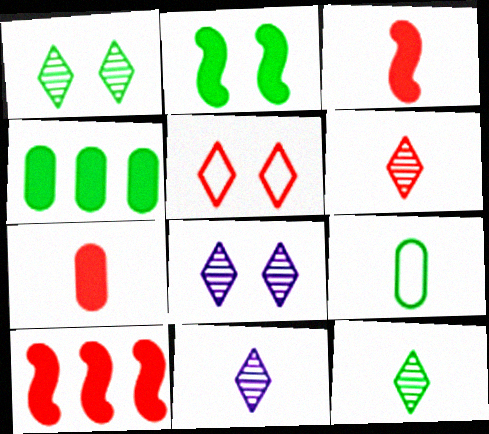[[3, 9, 11], 
[6, 11, 12], 
[8, 9, 10]]